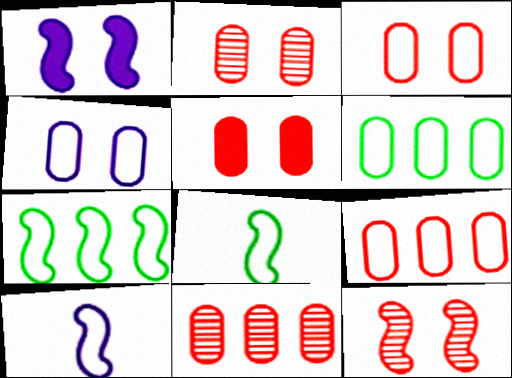[[2, 3, 5]]